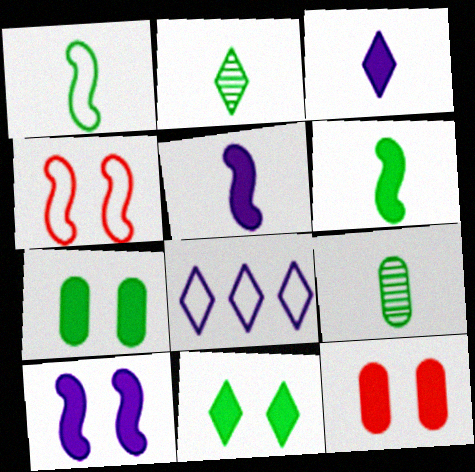[[10, 11, 12]]